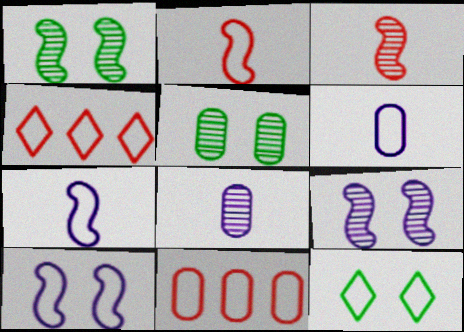[[7, 11, 12]]